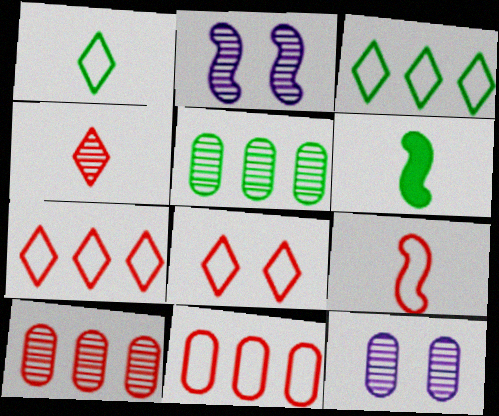[[2, 4, 5], 
[6, 7, 12], 
[8, 9, 11]]